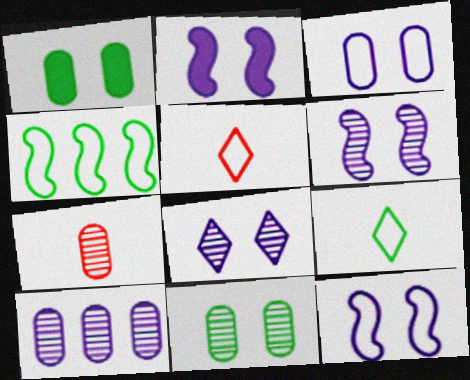[[2, 3, 8], 
[2, 6, 12], 
[3, 4, 5], 
[7, 10, 11]]